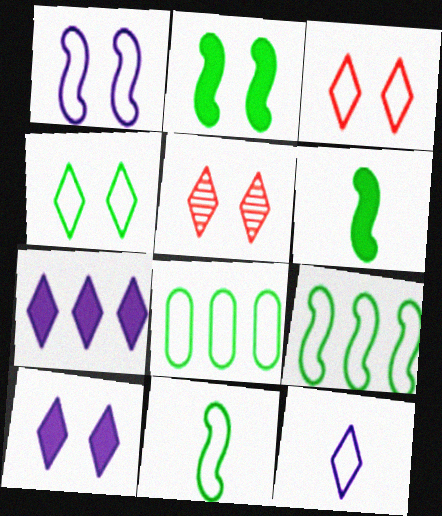[[4, 5, 10], 
[4, 8, 11]]